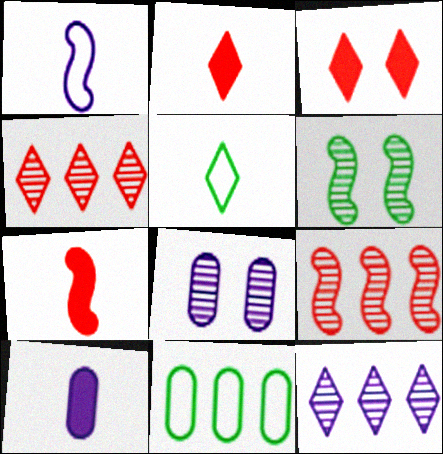[[3, 5, 12]]